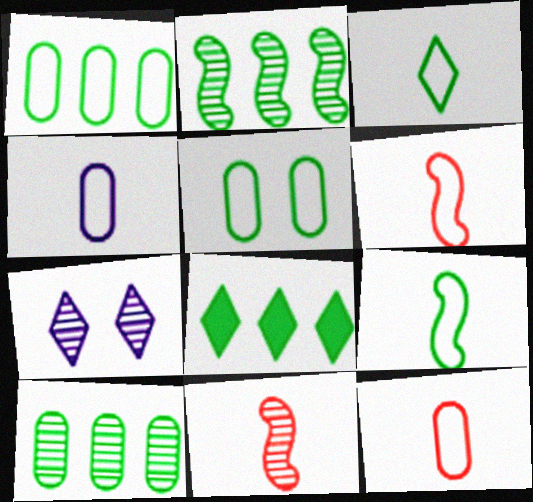[[1, 2, 8], 
[3, 4, 6], 
[7, 10, 11]]